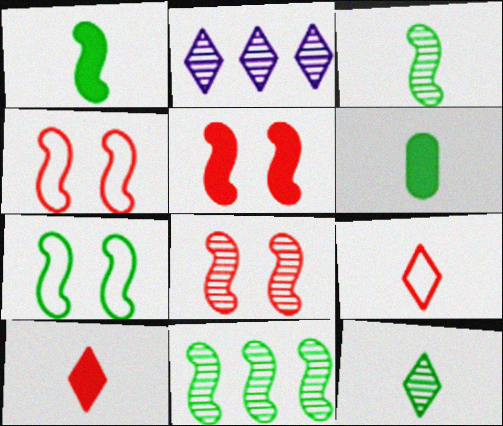[[1, 7, 11], 
[2, 4, 6], 
[4, 5, 8]]